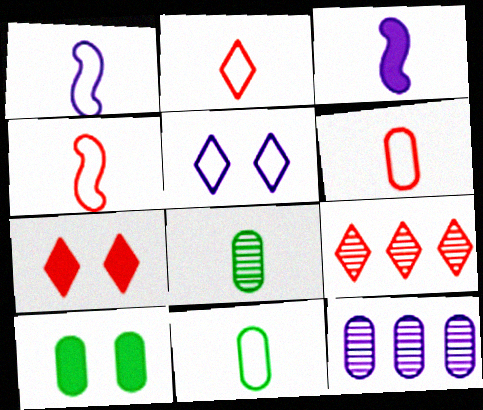[[1, 2, 11], 
[1, 9, 10], 
[2, 3, 8], 
[2, 4, 6], 
[2, 7, 9], 
[3, 5, 12], 
[6, 10, 12]]